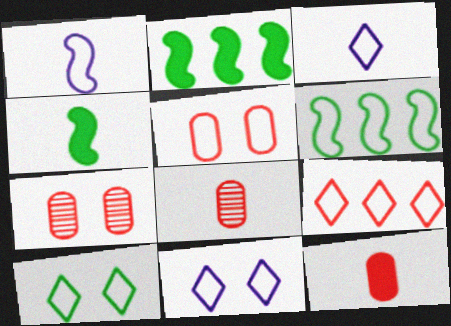[[2, 3, 7], 
[2, 8, 11], 
[3, 4, 8], 
[3, 5, 6], 
[3, 9, 10]]